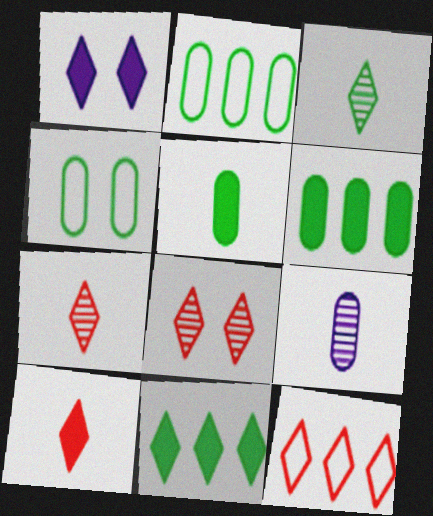[[1, 3, 12], 
[1, 10, 11], 
[8, 10, 12]]